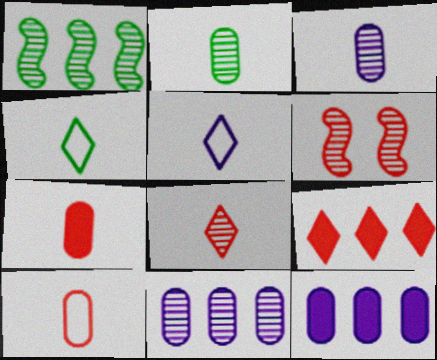[[4, 6, 12], 
[6, 9, 10]]